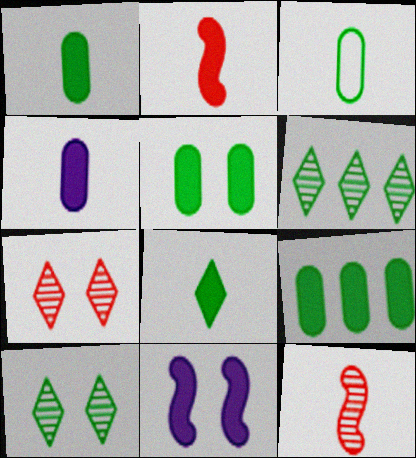[[1, 5, 9], 
[2, 4, 8]]